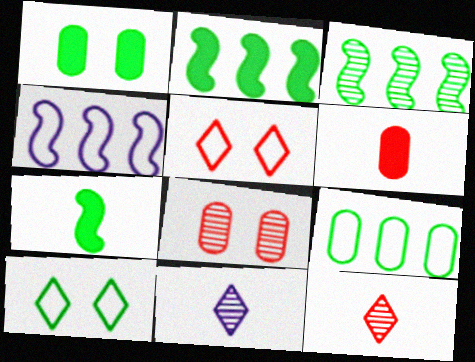[[1, 4, 12], 
[3, 8, 11]]